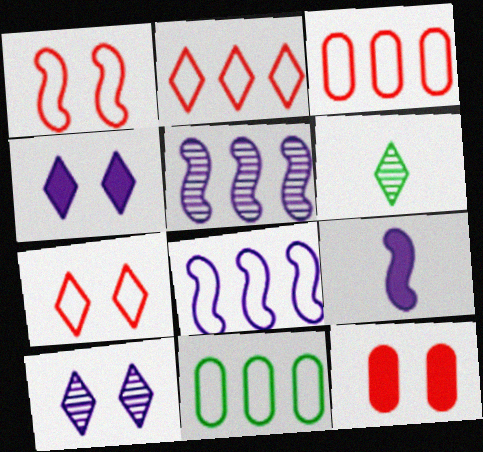[[2, 4, 6], 
[2, 8, 11], 
[6, 8, 12]]